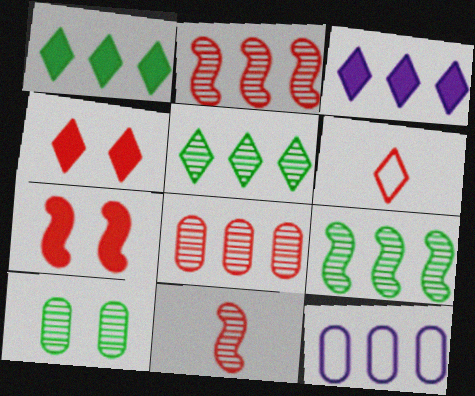[[1, 2, 12], 
[6, 7, 8]]